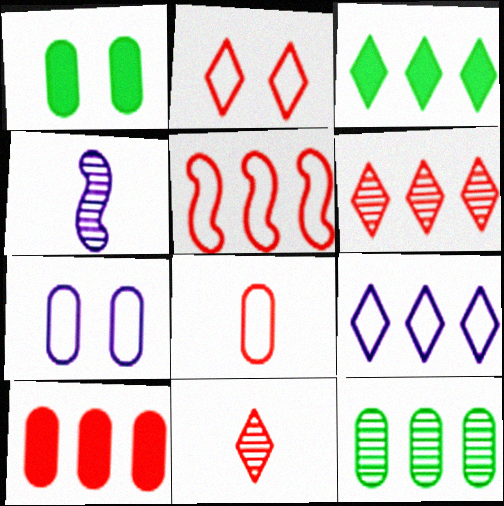[[2, 5, 8], 
[3, 6, 9], 
[5, 6, 10]]